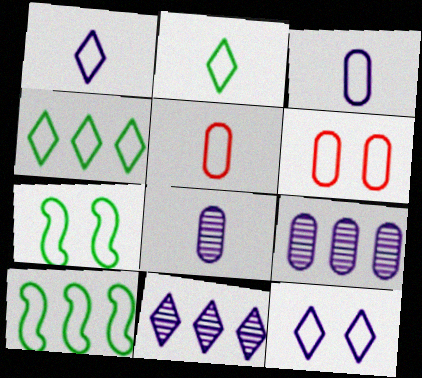[[1, 6, 10], 
[5, 10, 12], 
[6, 7, 12]]